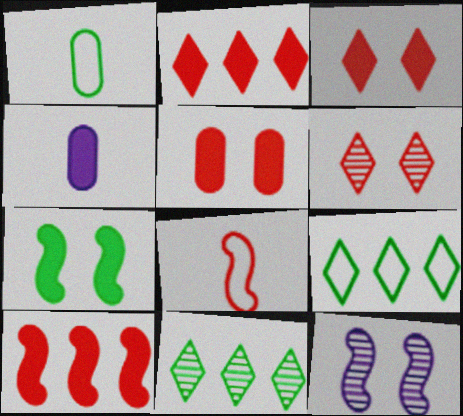[[1, 2, 12], 
[1, 7, 11], 
[2, 4, 7]]